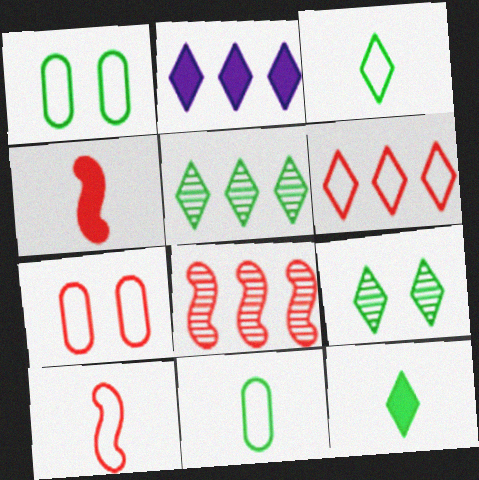[[2, 5, 6], 
[6, 7, 10]]